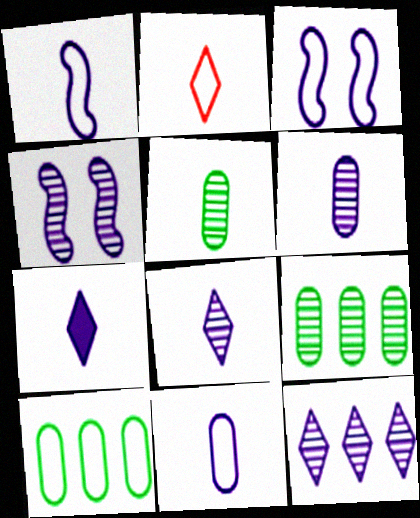[[1, 6, 7], 
[2, 3, 10], 
[4, 6, 12]]